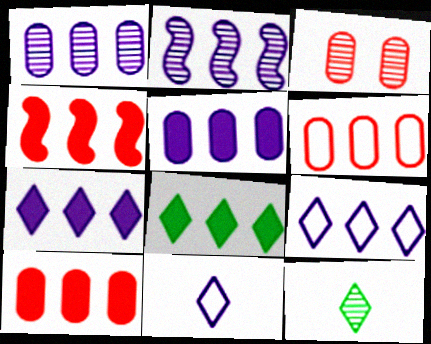[[2, 3, 12], 
[2, 5, 9], 
[2, 6, 8], 
[4, 5, 8]]